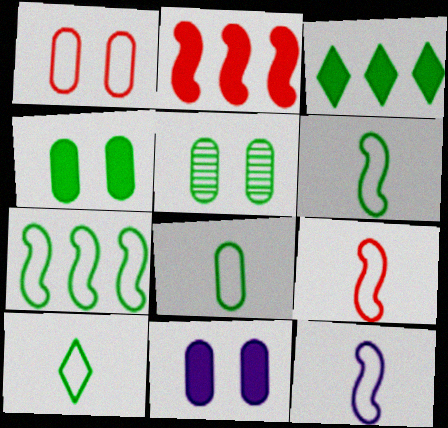[[1, 5, 11], 
[3, 5, 6], 
[6, 8, 10], 
[6, 9, 12]]